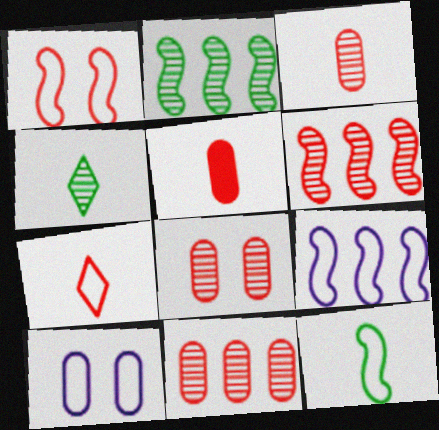[[1, 9, 12], 
[3, 8, 11]]